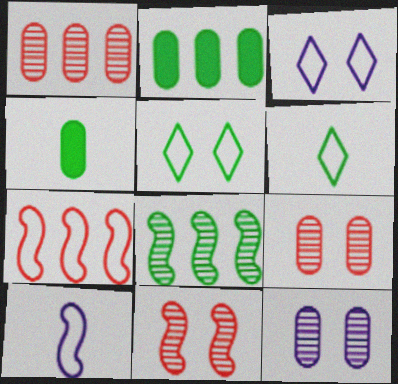[[4, 5, 8]]